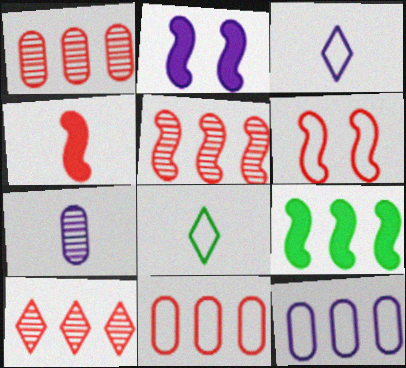[[1, 2, 8], 
[1, 5, 10], 
[2, 4, 9], 
[4, 5, 6], 
[4, 7, 8], 
[6, 8, 12], 
[9, 10, 12]]